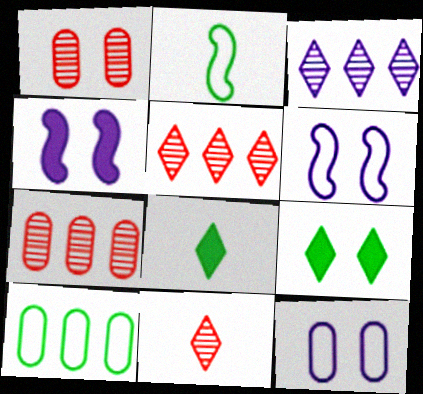[[1, 6, 9], 
[4, 10, 11], 
[6, 7, 8]]